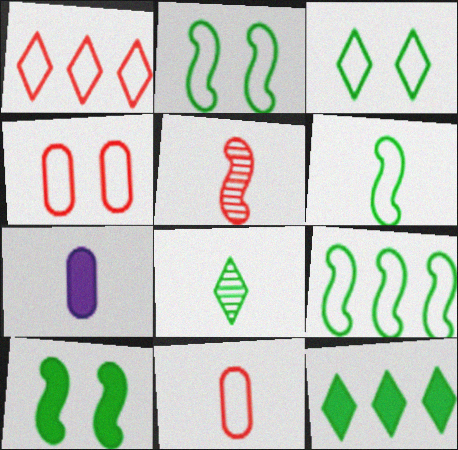[[2, 6, 9], 
[3, 8, 12]]